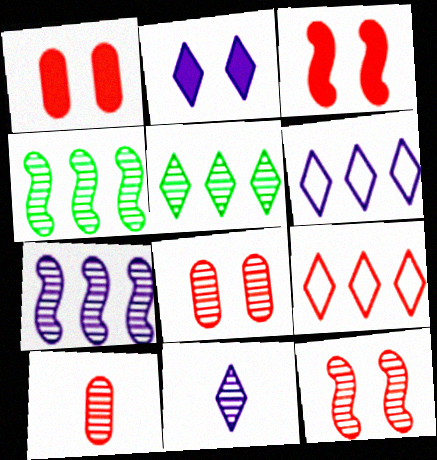[[2, 6, 11], 
[3, 9, 10], 
[4, 8, 11]]